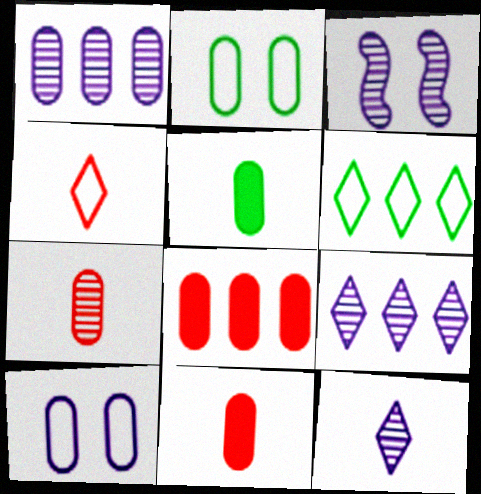[[1, 2, 11], 
[1, 3, 12], 
[3, 6, 11]]